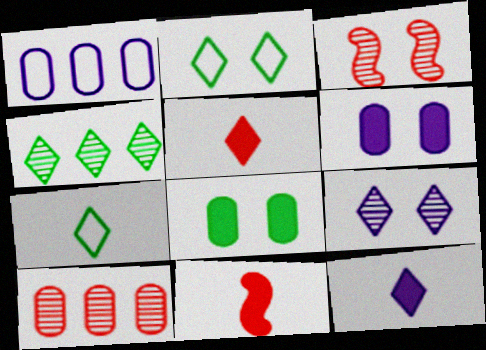[[2, 3, 6]]